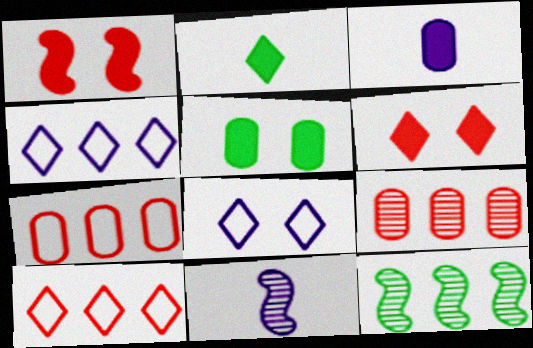[[5, 10, 11]]